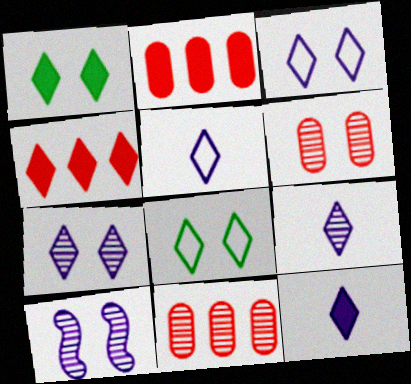[[1, 4, 12], 
[4, 8, 9], 
[5, 9, 12]]